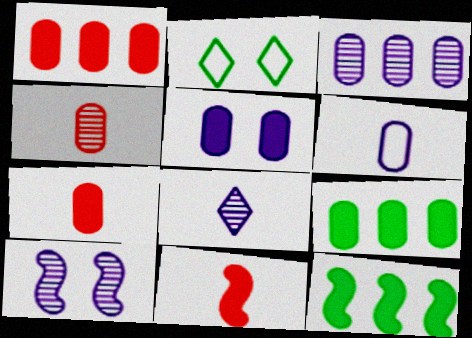[[2, 3, 11], 
[3, 5, 6], 
[3, 8, 10], 
[5, 7, 9]]